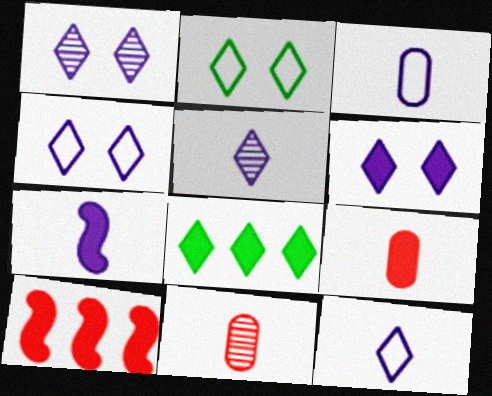[[1, 4, 6], 
[3, 5, 7]]